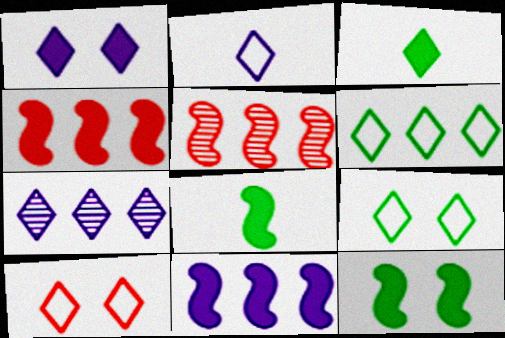[[1, 2, 7], 
[2, 6, 10], 
[3, 7, 10]]